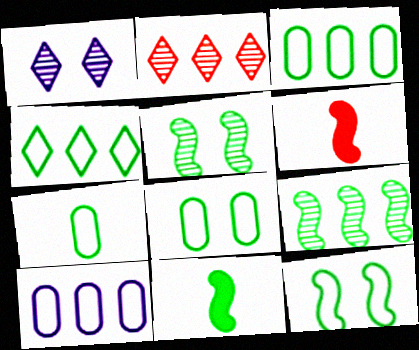[[1, 3, 6], 
[3, 7, 8], 
[4, 7, 12], 
[9, 11, 12]]